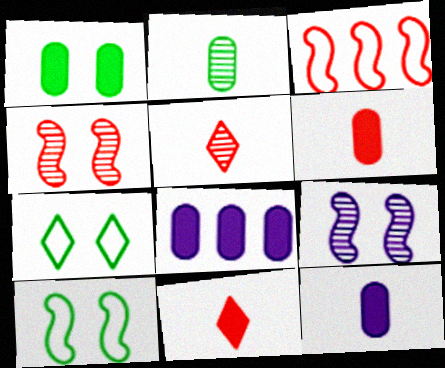[[1, 6, 8], 
[5, 8, 10]]